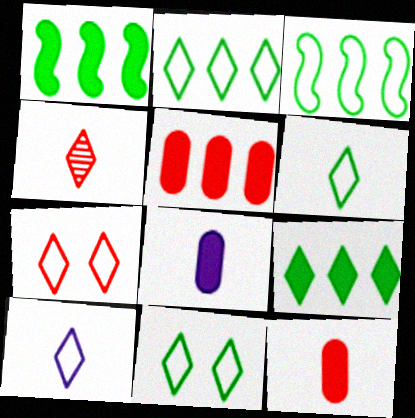[[2, 6, 11], 
[2, 7, 10]]